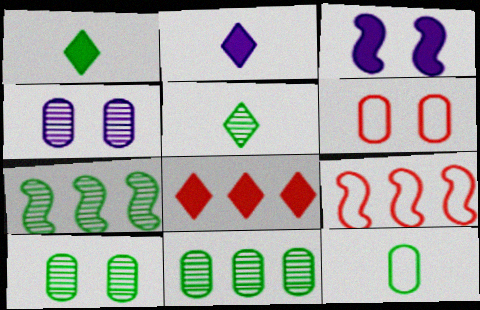[[1, 4, 9], 
[2, 6, 7], 
[2, 9, 10], 
[5, 7, 10]]